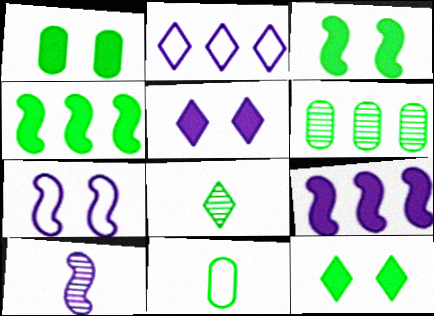[[1, 3, 12], 
[1, 6, 11], 
[7, 9, 10]]